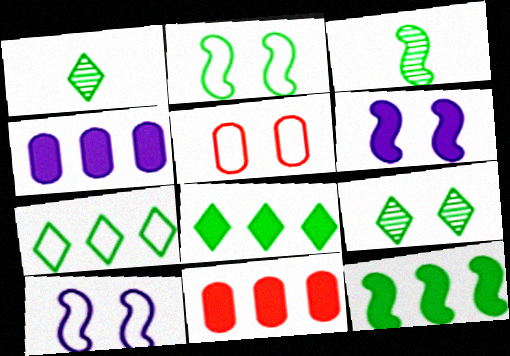[[1, 10, 11], 
[2, 3, 12], 
[5, 6, 9]]